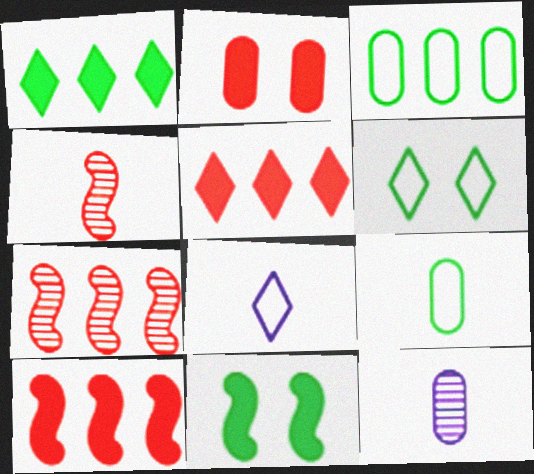[[2, 3, 12], 
[6, 10, 12]]